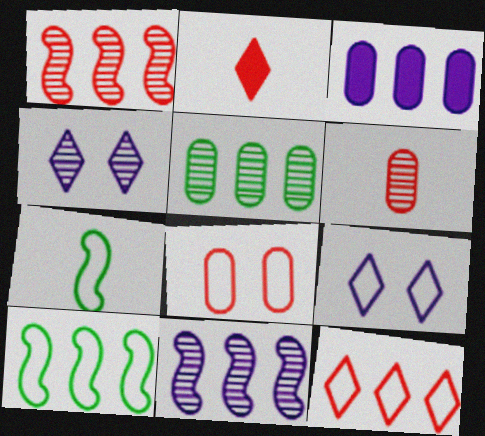[[1, 2, 8]]